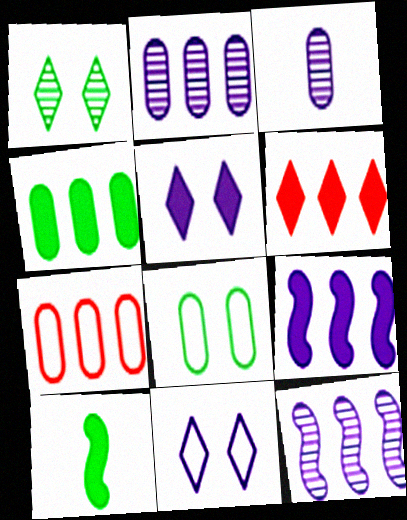[[2, 4, 7], 
[3, 9, 11], 
[4, 6, 9]]